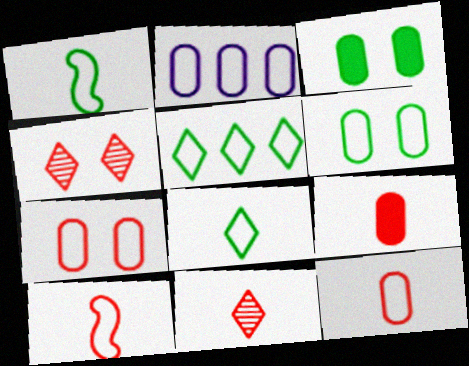[[1, 5, 6], 
[2, 6, 12], 
[9, 10, 11]]